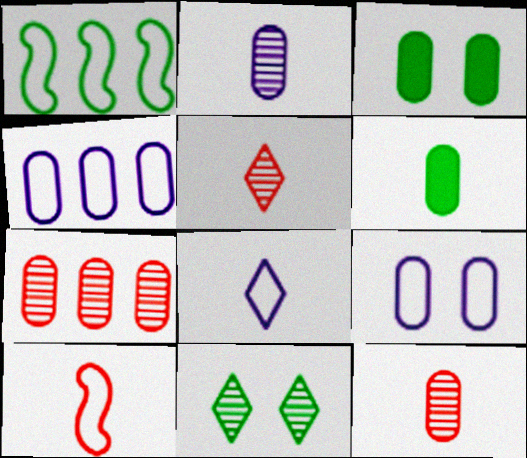[[1, 6, 11], 
[3, 4, 12], 
[6, 7, 9]]